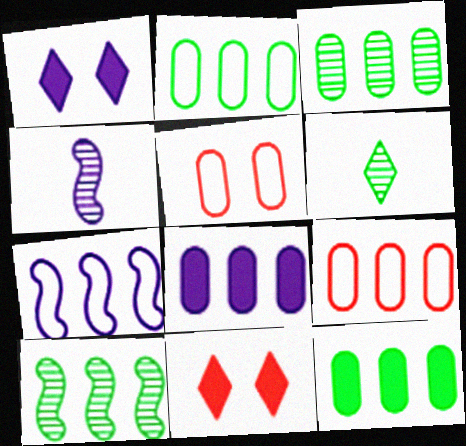[[2, 3, 12], 
[2, 4, 11], 
[3, 8, 9]]